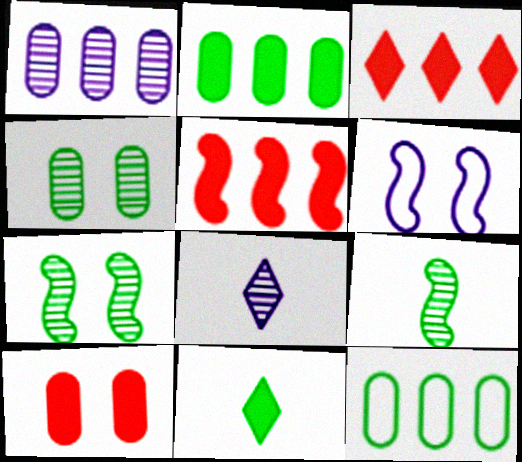[[5, 6, 9], 
[7, 11, 12]]